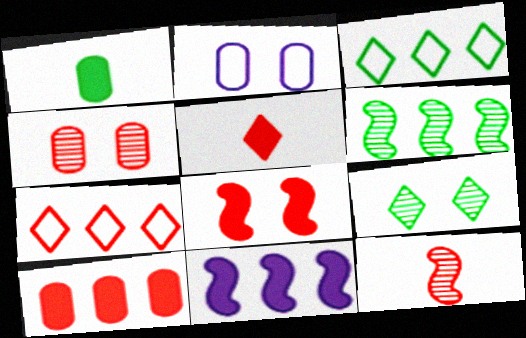[[2, 5, 6], 
[2, 8, 9], 
[5, 8, 10]]